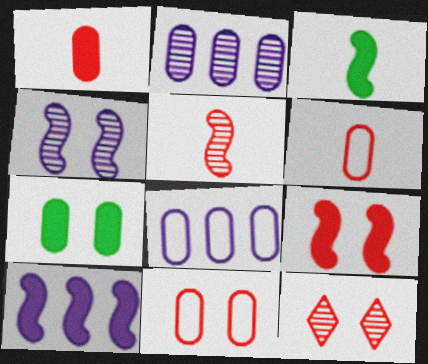[[2, 6, 7], 
[3, 8, 12], 
[3, 9, 10], 
[9, 11, 12]]